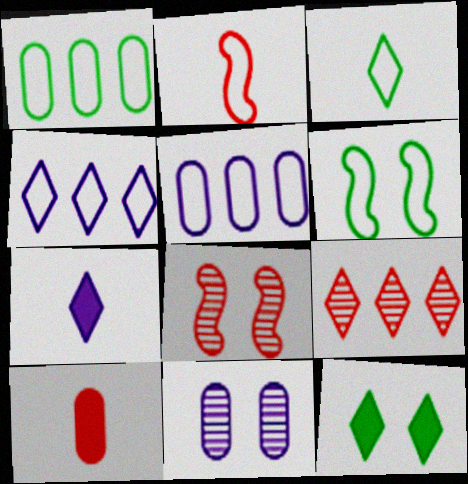[[1, 3, 6], 
[1, 7, 8], 
[1, 10, 11]]